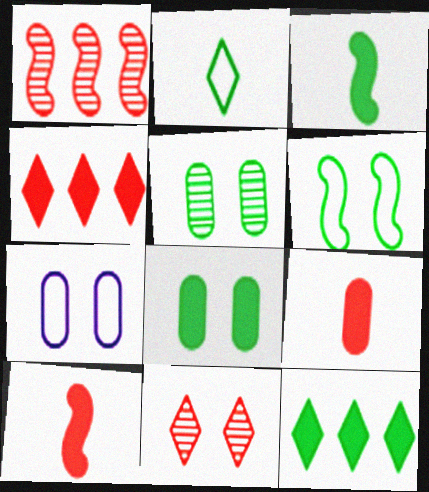[[3, 8, 12]]